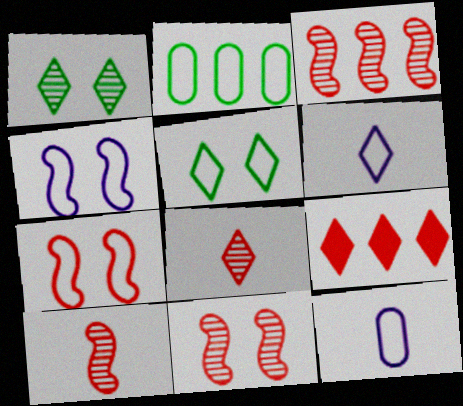[[1, 6, 9], 
[2, 6, 7], 
[3, 10, 11]]